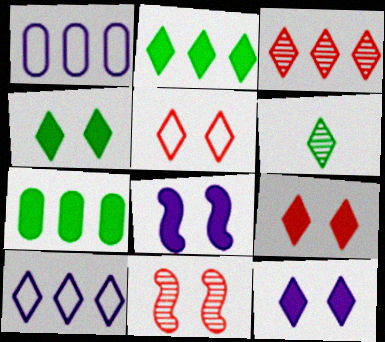[[2, 3, 10], 
[4, 9, 12], 
[6, 9, 10]]